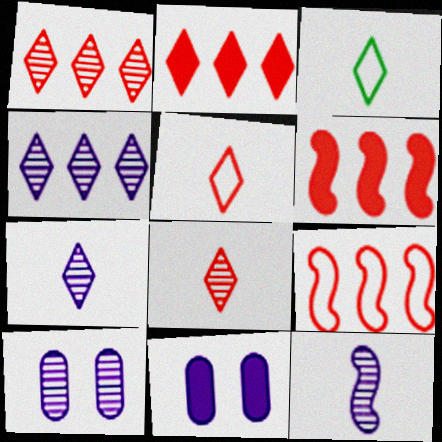[[3, 6, 10], 
[4, 10, 12]]